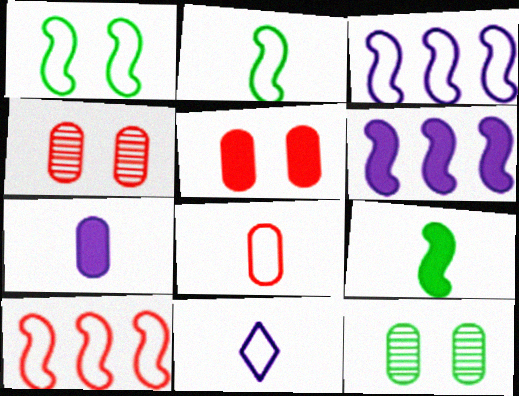[[2, 8, 11]]